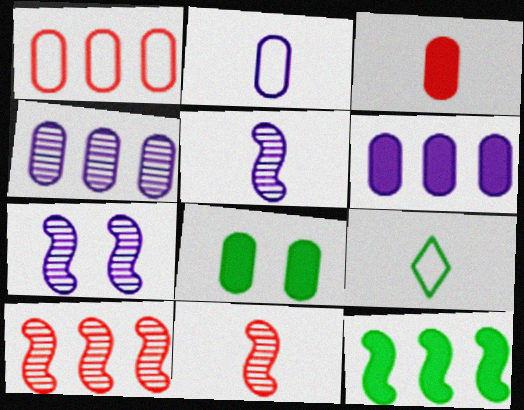[[3, 5, 9], 
[3, 6, 8]]